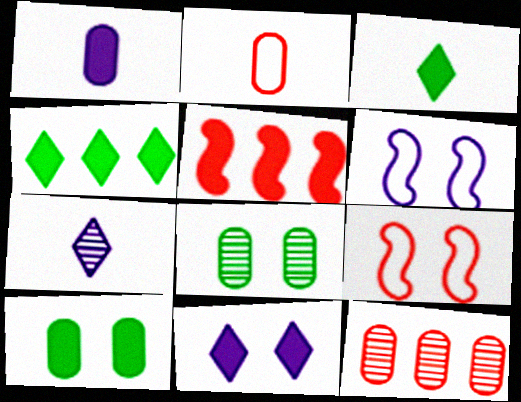[[3, 6, 12], 
[8, 9, 11]]